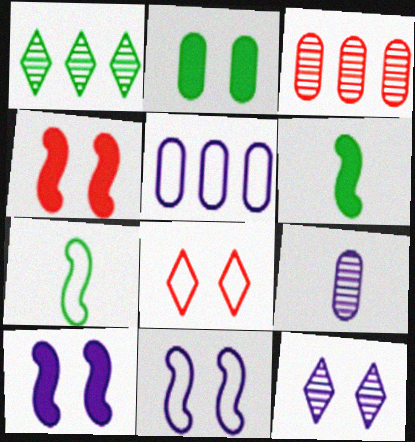[[1, 2, 7], 
[5, 7, 8]]